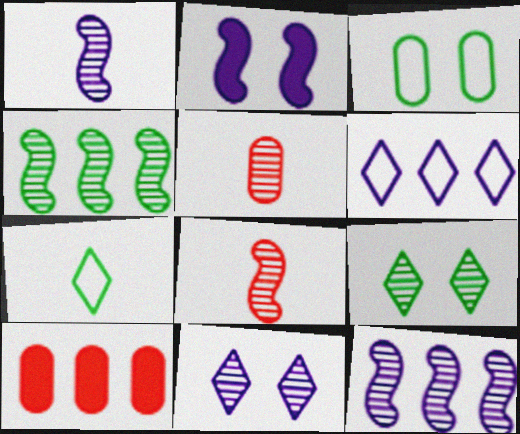[[4, 5, 11], 
[4, 6, 10], 
[5, 9, 12]]